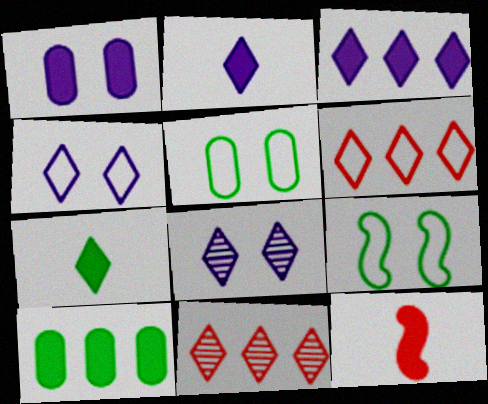[[4, 7, 11], 
[6, 7, 8]]